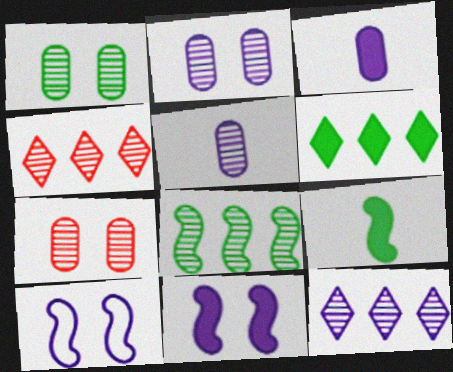[[1, 2, 7], 
[3, 10, 12]]